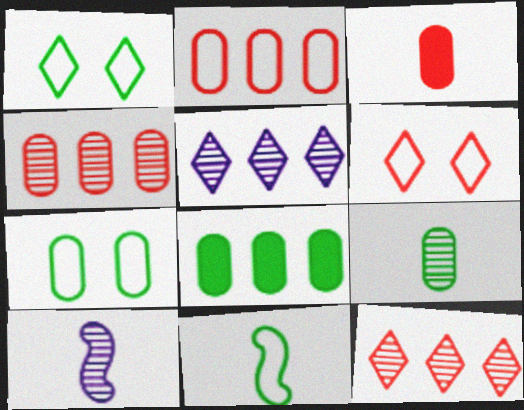[[6, 8, 10], 
[7, 8, 9]]